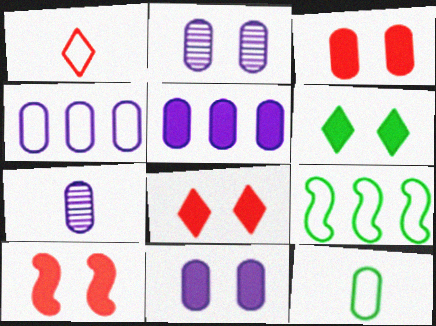[[3, 8, 10], 
[4, 7, 11], 
[6, 10, 11], 
[7, 8, 9]]